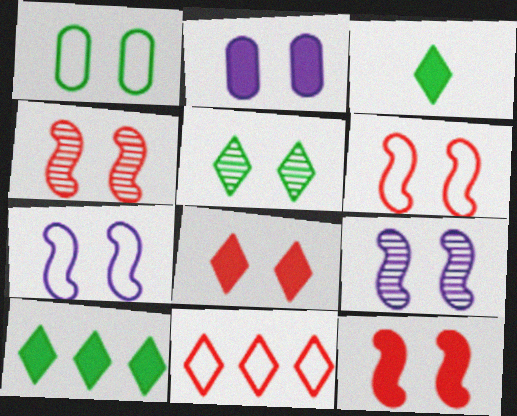[[1, 8, 9], 
[2, 5, 6], 
[4, 6, 12]]